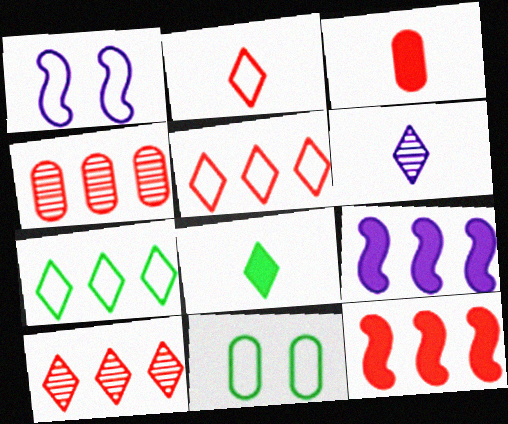[[1, 4, 8], 
[2, 6, 8], 
[4, 5, 12], 
[4, 7, 9], 
[6, 11, 12]]